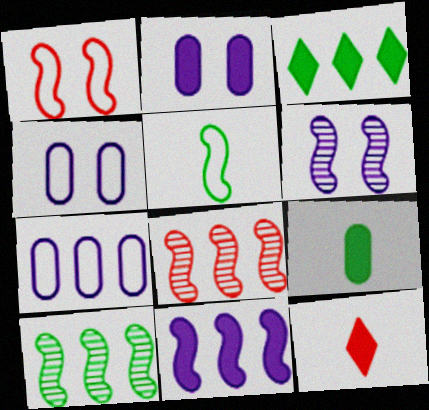[[3, 7, 8], 
[4, 10, 12]]